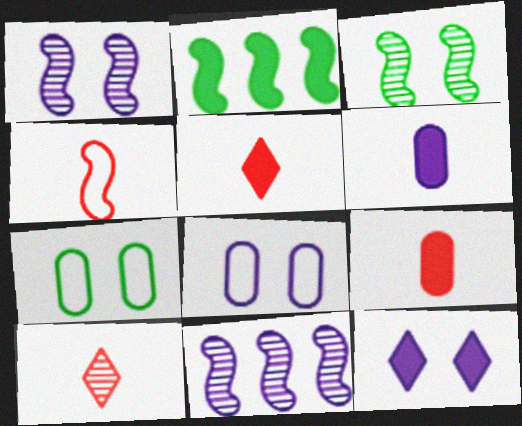[[1, 2, 4], 
[1, 8, 12], 
[2, 8, 10], 
[2, 9, 12], 
[4, 9, 10], 
[5, 7, 11]]